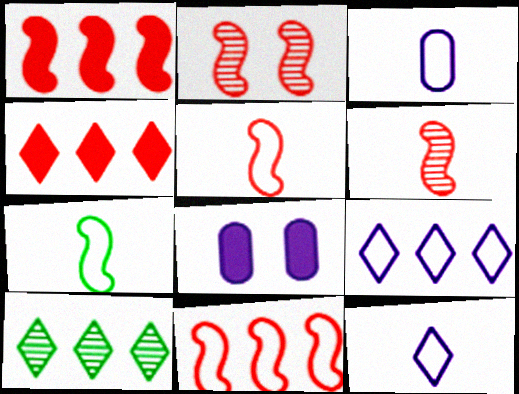[[1, 2, 5], 
[4, 9, 10], 
[5, 8, 10]]